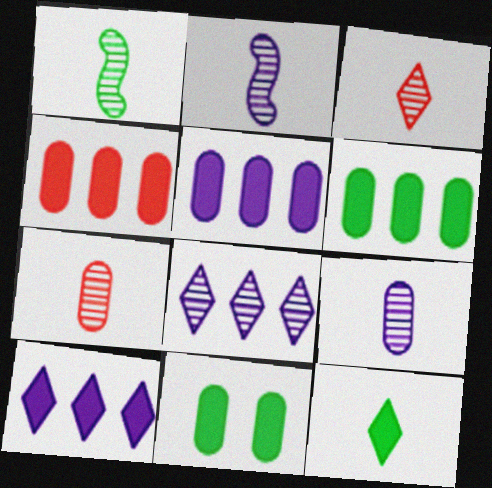[[1, 3, 9], 
[4, 5, 6]]